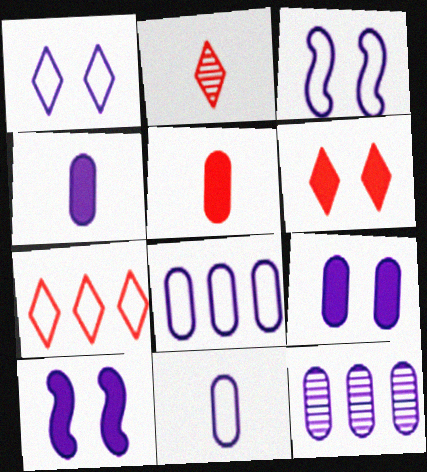[[2, 6, 7], 
[9, 11, 12]]